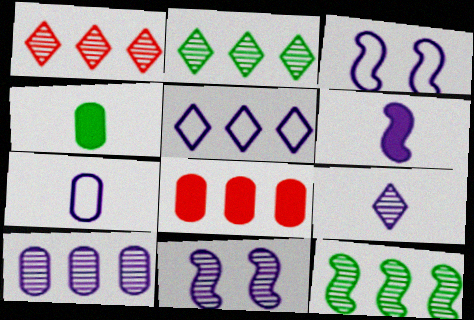[[1, 3, 4], 
[1, 10, 12], 
[3, 5, 7], 
[5, 8, 12], 
[6, 7, 9], 
[9, 10, 11]]